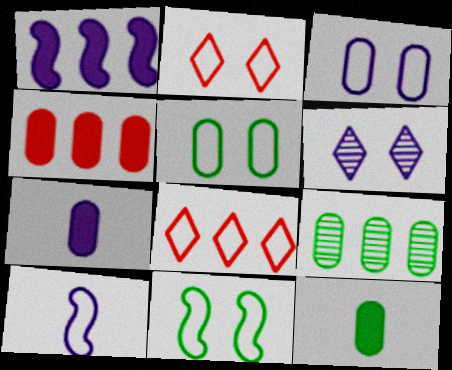[[1, 8, 9], 
[2, 3, 11], 
[5, 8, 10], 
[5, 9, 12]]